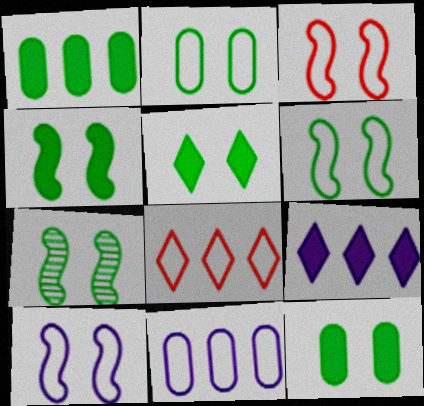[[2, 5, 7], 
[3, 6, 10], 
[4, 5, 12], 
[4, 6, 7]]